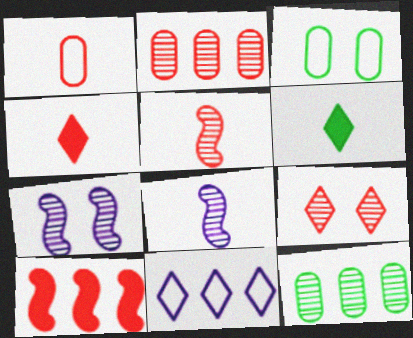[[1, 4, 5], 
[1, 6, 8], 
[1, 9, 10], 
[2, 5, 9], 
[6, 9, 11], 
[8, 9, 12], 
[10, 11, 12]]